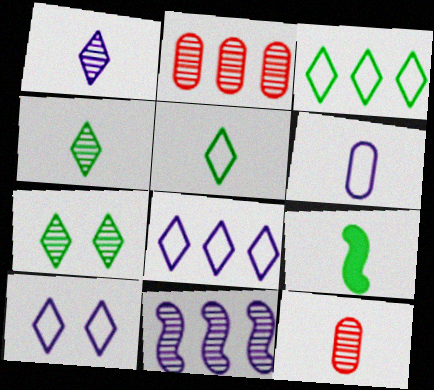[[2, 9, 10], 
[7, 11, 12]]